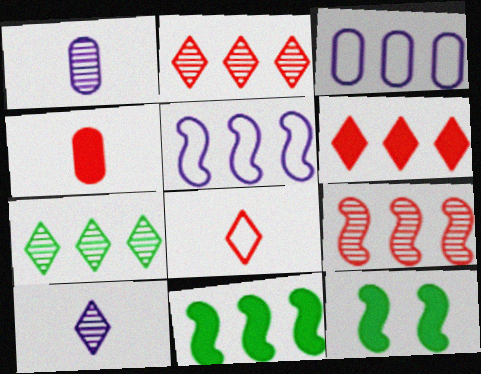[[2, 3, 11], 
[5, 9, 11]]